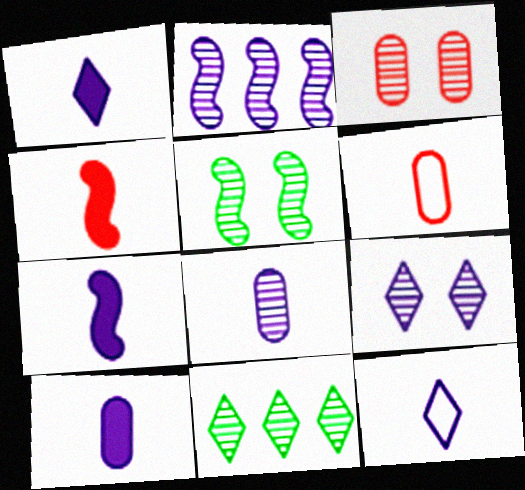[[1, 7, 10], 
[2, 8, 9], 
[3, 5, 9], 
[7, 8, 12]]